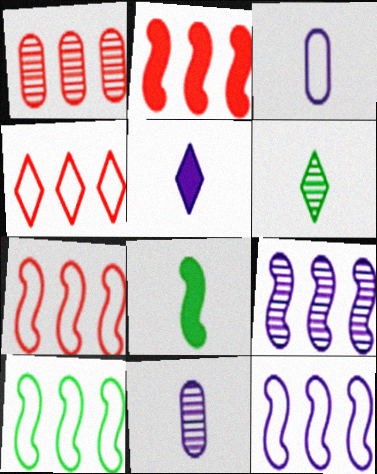[[1, 2, 4], 
[2, 9, 10], 
[7, 10, 12]]